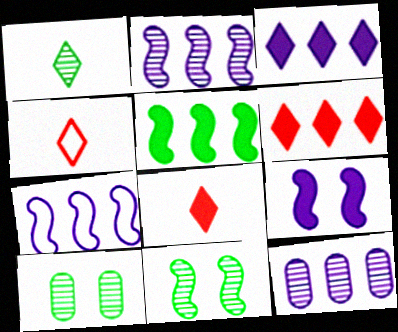[[3, 7, 12], 
[7, 8, 10]]